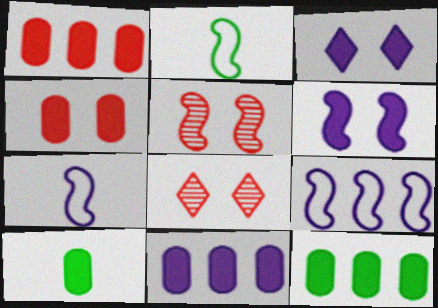[[1, 11, 12], 
[2, 8, 11], 
[4, 10, 11], 
[7, 8, 12], 
[8, 9, 10]]